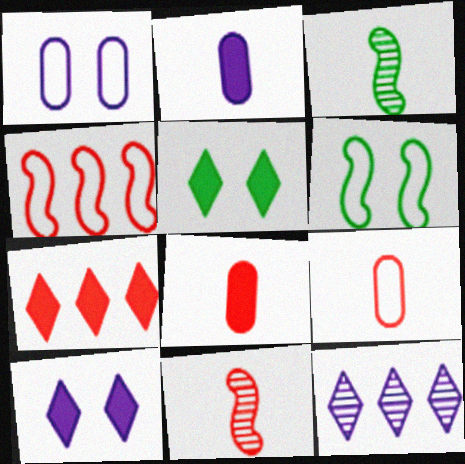[[1, 3, 7], 
[6, 8, 12]]